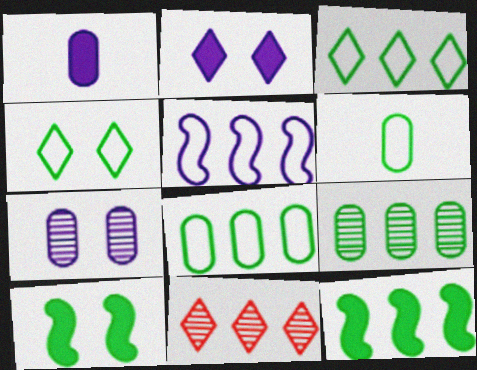[[3, 9, 12]]